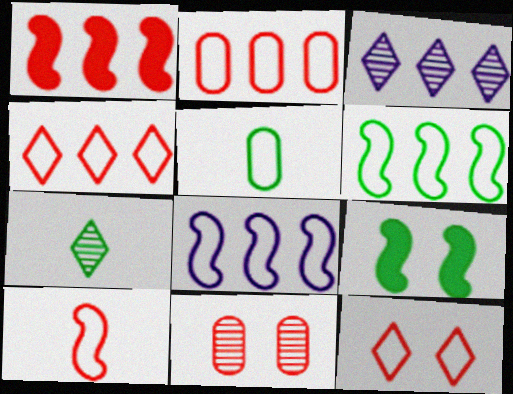[[2, 10, 12], 
[5, 8, 12]]